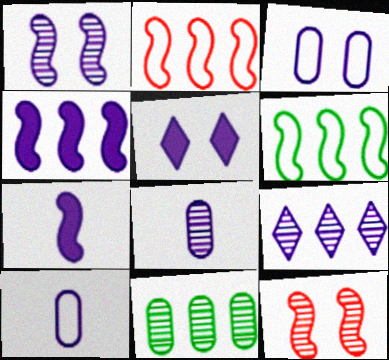[[1, 3, 5], 
[1, 8, 9], 
[3, 7, 9], 
[6, 7, 12]]